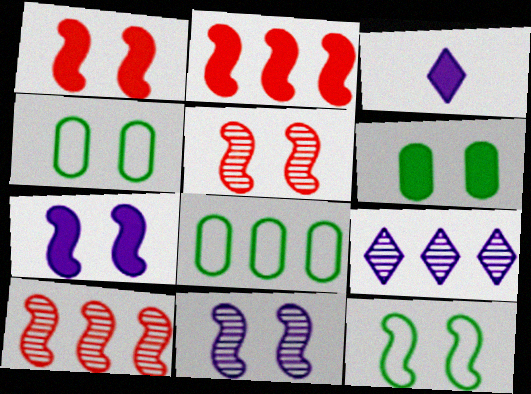[[1, 11, 12], 
[2, 3, 6], 
[2, 8, 9], 
[3, 4, 10], 
[3, 5, 8], 
[5, 7, 12]]